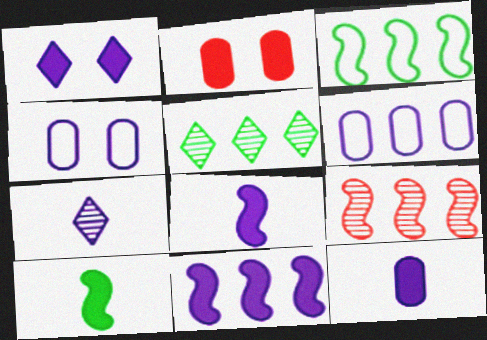[[1, 11, 12], 
[2, 3, 7], 
[3, 9, 11], 
[4, 7, 11]]